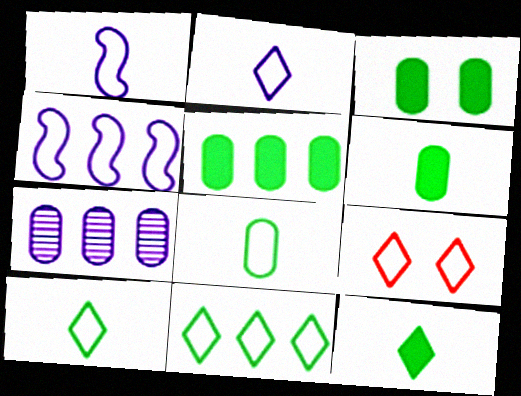[[2, 9, 11], 
[3, 5, 6], 
[4, 8, 9]]